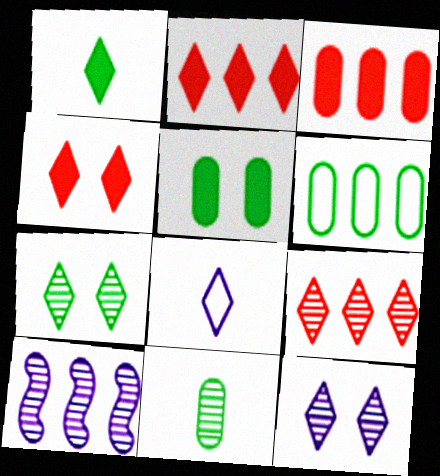[[2, 6, 10], 
[2, 7, 8], 
[5, 6, 11]]